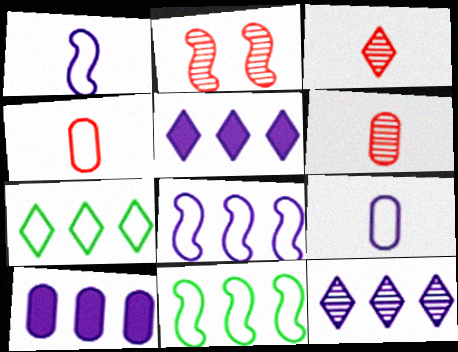[[8, 10, 12]]